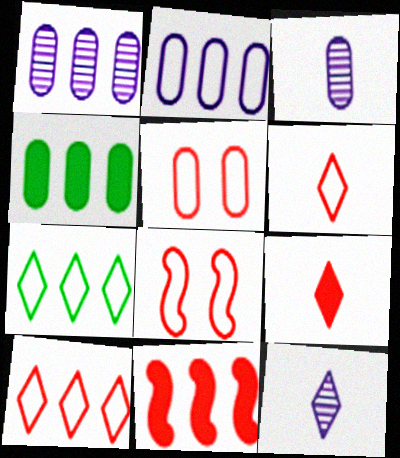[[1, 7, 11], 
[3, 4, 5], 
[4, 8, 12]]